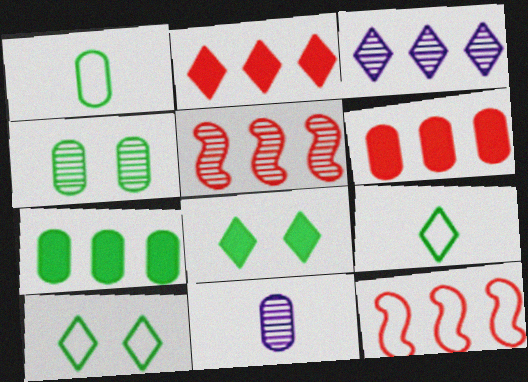[[1, 4, 7], 
[3, 7, 12], 
[8, 11, 12]]